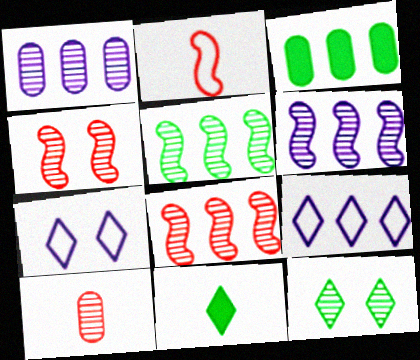[[3, 8, 9], 
[5, 6, 8], 
[6, 10, 12]]